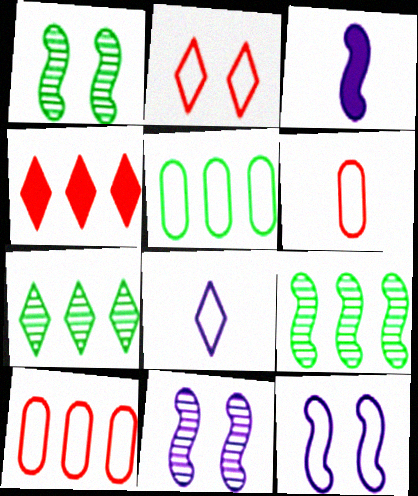[]